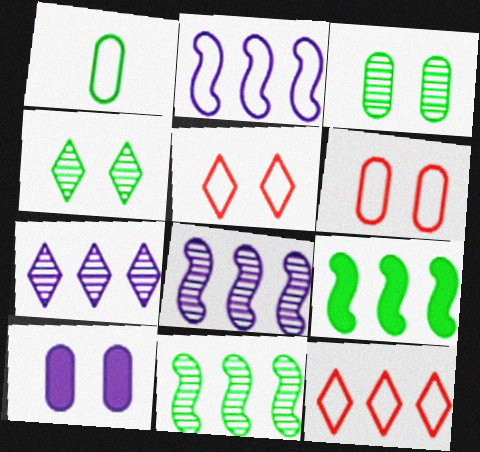[[1, 2, 5], 
[1, 4, 9], 
[3, 6, 10]]